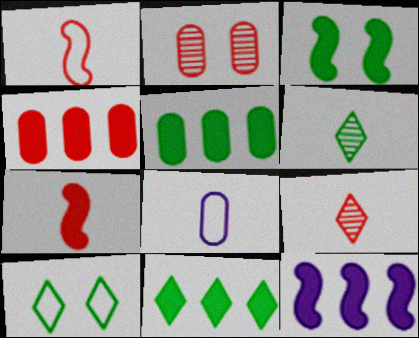[[2, 5, 8], 
[3, 7, 12], 
[4, 11, 12], 
[6, 7, 8], 
[6, 10, 11]]